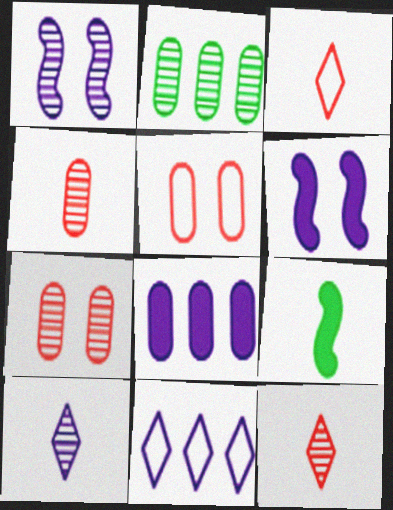[[1, 2, 12], 
[2, 3, 6], 
[7, 9, 11]]